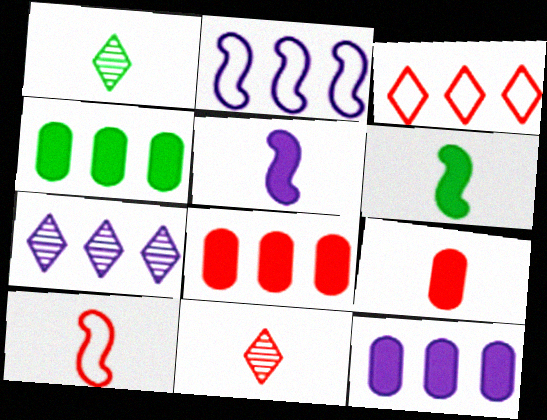[[2, 7, 12], 
[4, 8, 12], 
[9, 10, 11]]